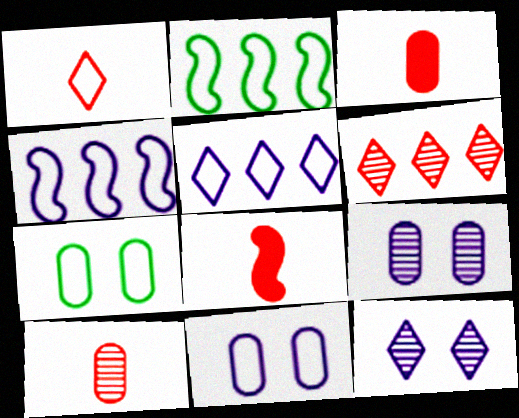[[1, 2, 11], 
[1, 4, 7], 
[1, 8, 10], 
[2, 3, 12]]